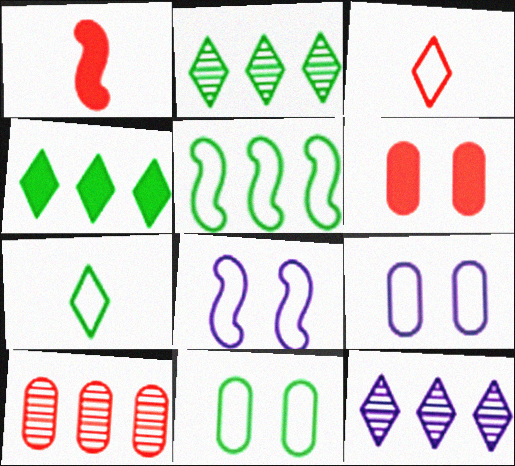[[1, 2, 9], 
[1, 11, 12], 
[3, 5, 9], 
[5, 7, 11]]